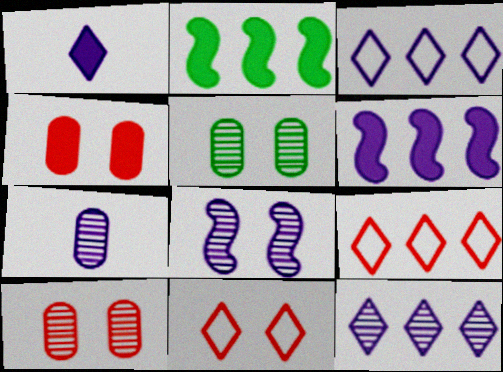[[1, 2, 4], 
[2, 7, 11], 
[7, 8, 12]]